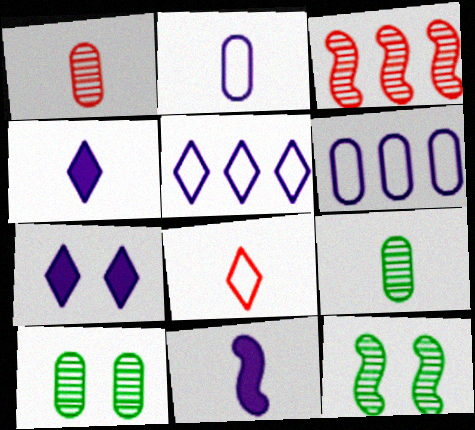[[8, 9, 11]]